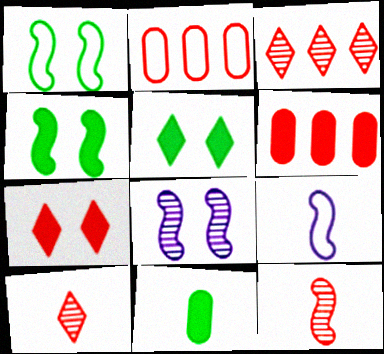[[2, 7, 12], 
[9, 10, 11]]